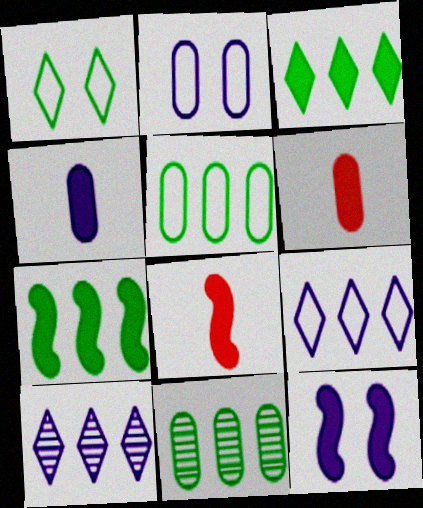[[2, 6, 11], 
[3, 6, 12], 
[7, 8, 12]]